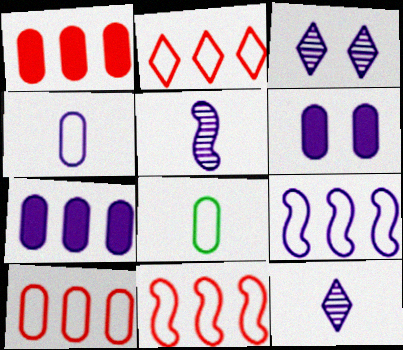[[2, 10, 11], 
[6, 9, 12]]